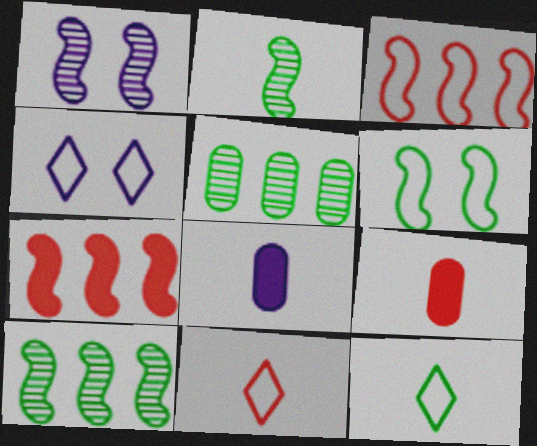[[2, 8, 11], 
[4, 9, 10]]